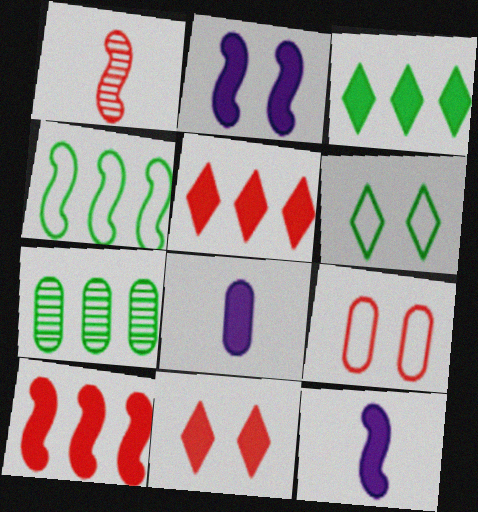[[1, 2, 4], 
[1, 5, 9], 
[3, 4, 7], 
[7, 8, 9]]